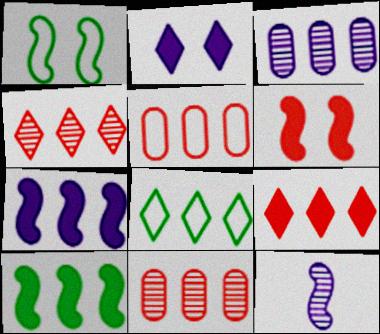[[7, 8, 11]]